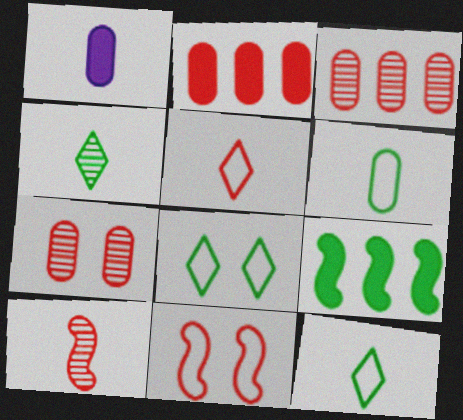[[1, 10, 12]]